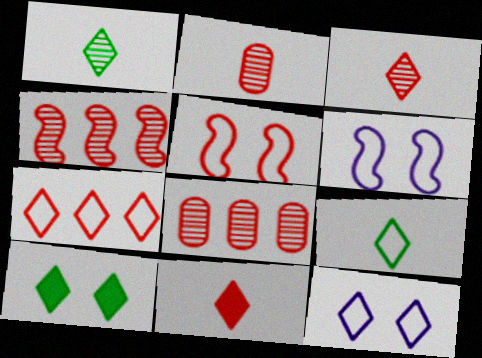[[5, 8, 11], 
[7, 9, 12]]